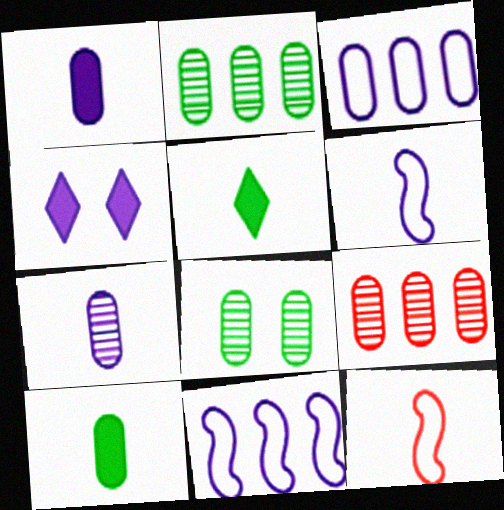[[2, 4, 12], 
[4, 7, 11], 
[5, 7, 12], 
[7, 8, 9]]